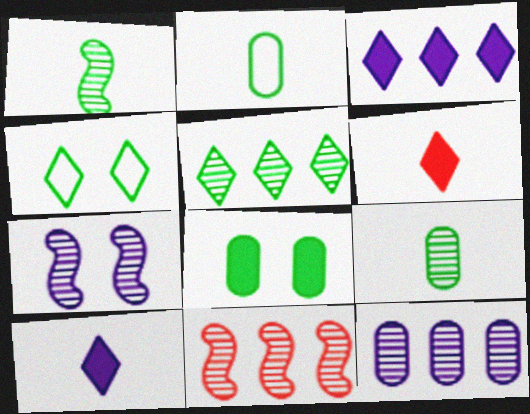[[1, 7, 11], 
[5, 11, 12]]